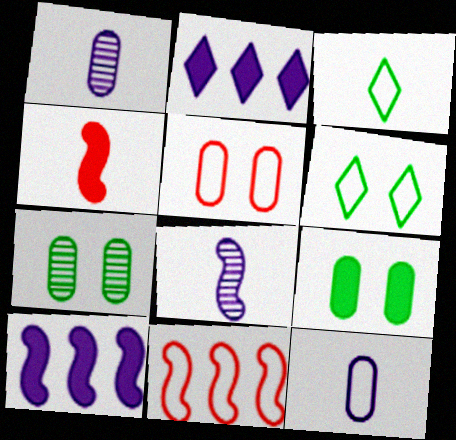[[1, 3, 4], 
[2, 4, 9], 
[6, 11, 12]]